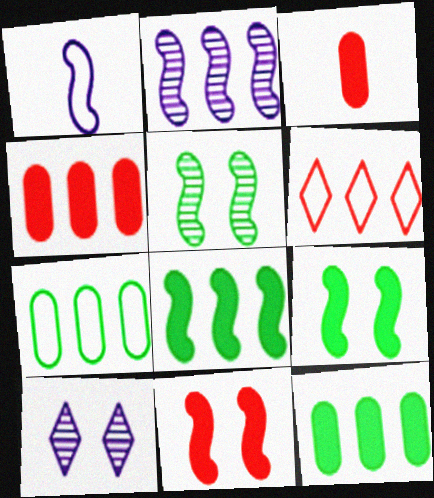[[2, 6, 12]]